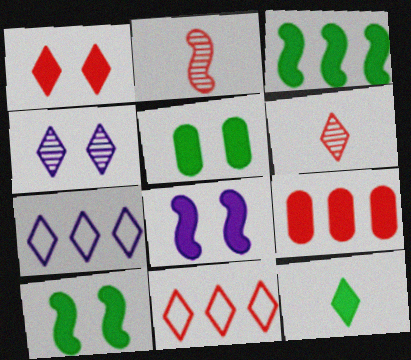[[1, 5, 8], 
[1, 6, 11], 
[2, 5, 7], 
[3, 5, 12], 
[4, 11, 12], 
[8, 9, 12]]